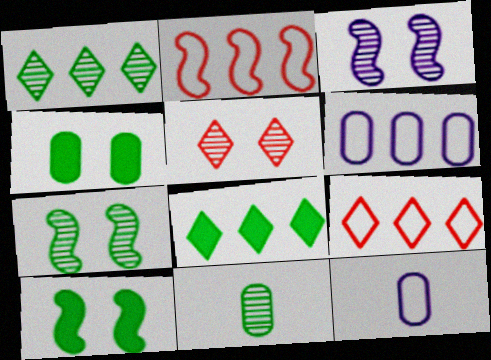[[1, 7, 11]]